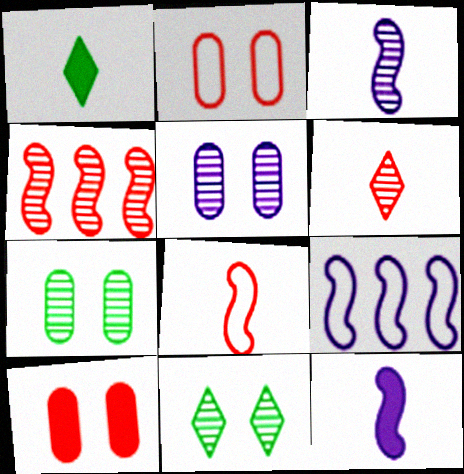[]